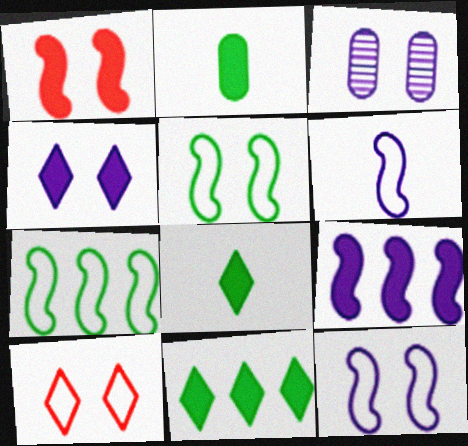[[3, 4, 12]]